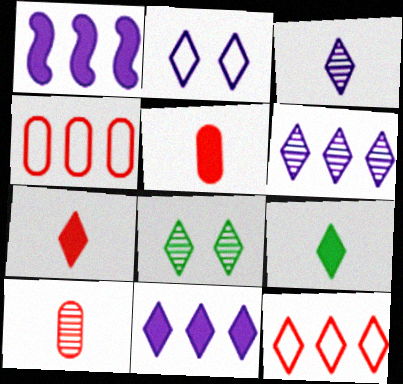[[2, 3, 11]]